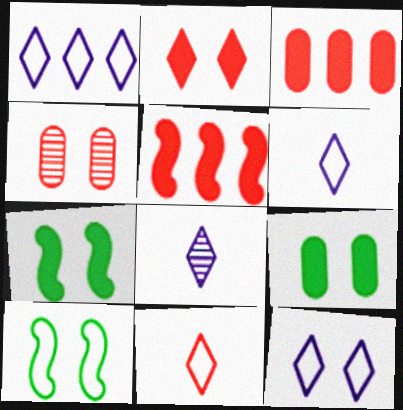[[1, 6, 12], 
[3, 8, 10], 
[4, 5, 11], 
[4, 7, 12]]